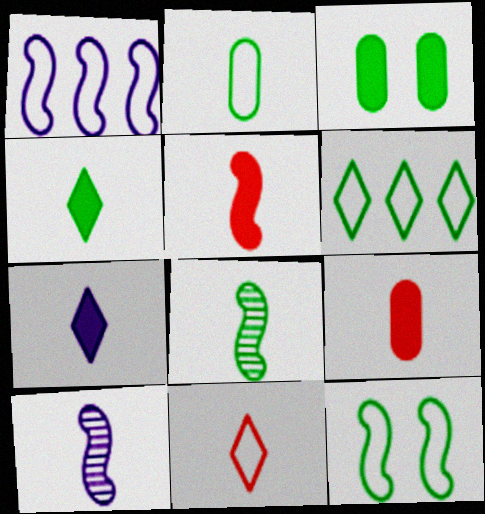[[2, 4, 8], 
[2, 6, 12], 
[3, 6, 8]]